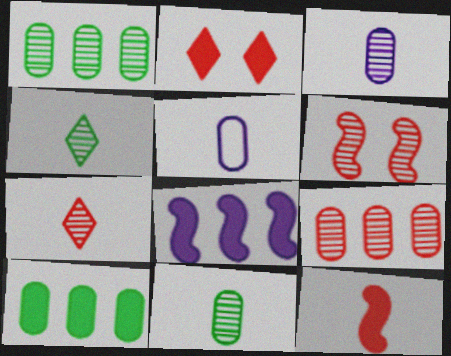[[4, 5, 12], 
[6, 7, 9]]